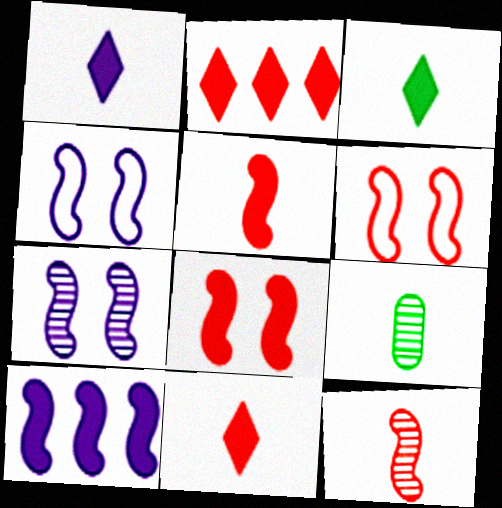[[1, 3, 11], 
[2, 4, 9]]